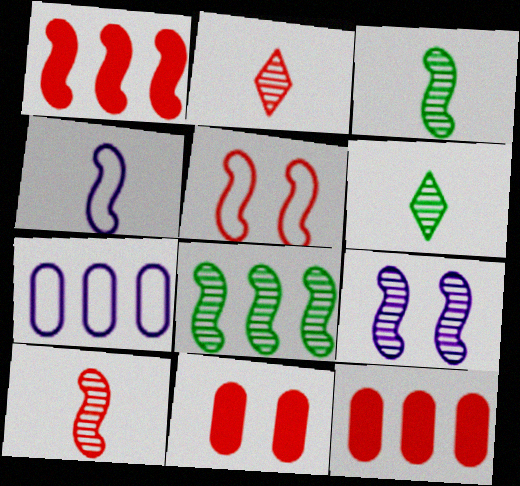[[1, 5, 10], 
[2, 5, 12], 
[8, 9, 10]]